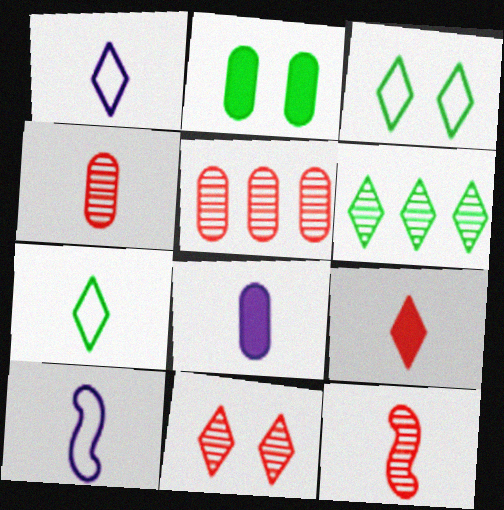[[5, 11, 12], 
[7, 8, 12]]